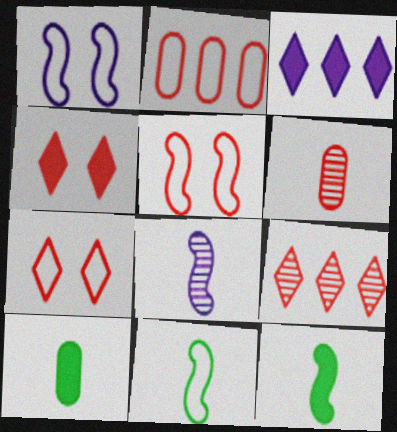[[1, 9, 10]]